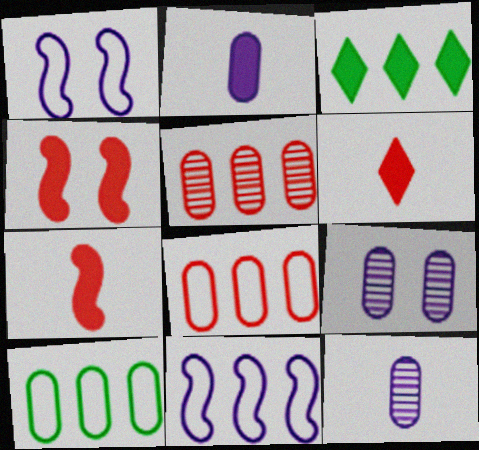[[2, 3, 4], 
[3, 5, 11]]